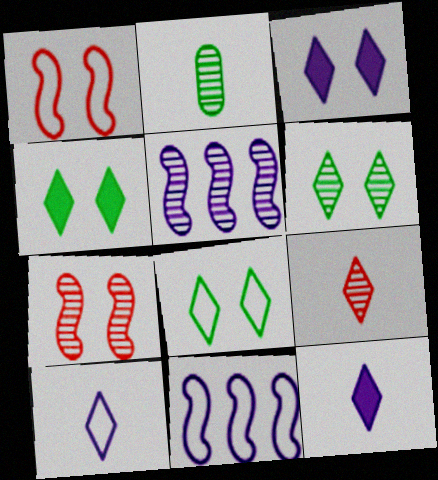[[4, 6, 8]]